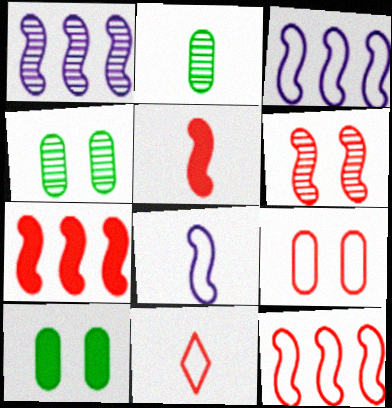[[1, 10, 11], 
[5, 6, 12], 
[9, 11, 12]]